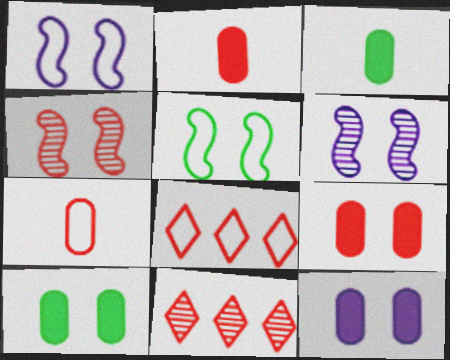[[1, 3, 11], 
[2, 4, 8], 
[3, 6, 8], 
[9, 10, 12]]